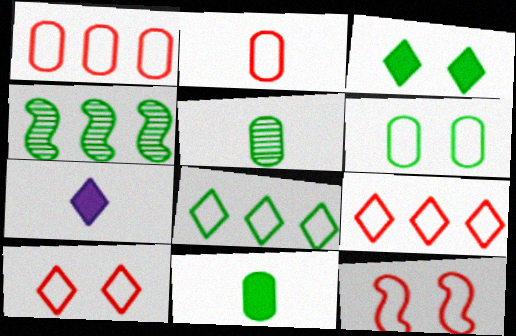[[2, 9, 12]]